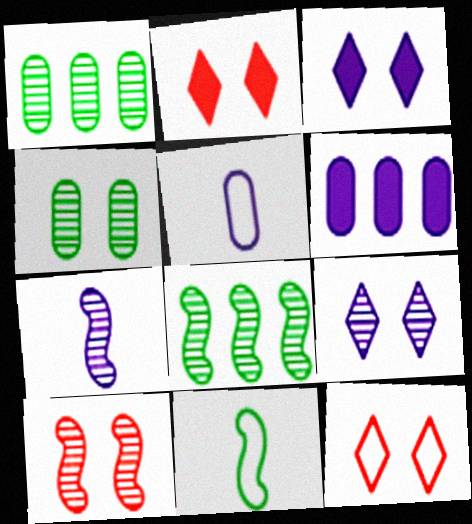[[2, 5, 8], 
[4, 9, 10], 
[7, 8, 10]]